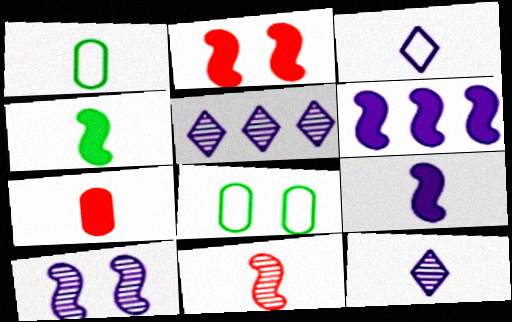[[1, 2, 5], 
[2, 4, 6]]